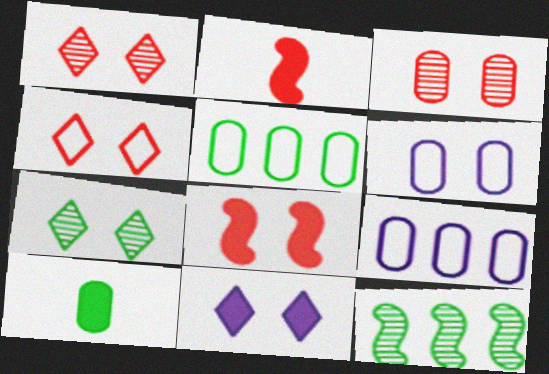[[2, 7, 9], 
[3, 4, 8], 
[3, 9, 10], 
[4, 7, 11], 
[6, 7, 8]]